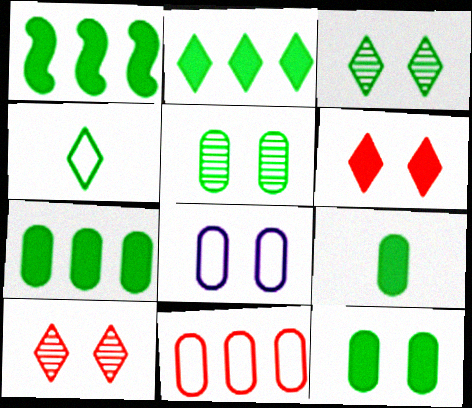[[1, 2, 7], 
[1, 4, 5], 
[2, 3, 4], 
[7, 9, 12]]